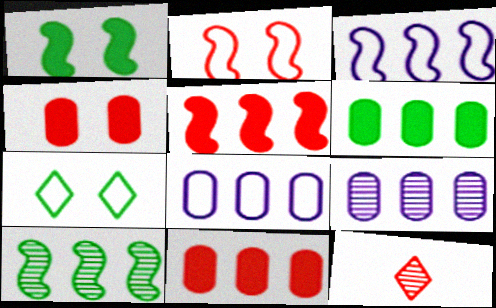[[1, 8, 12], 
[2, 11, 12], 
[3, 5, 10]]